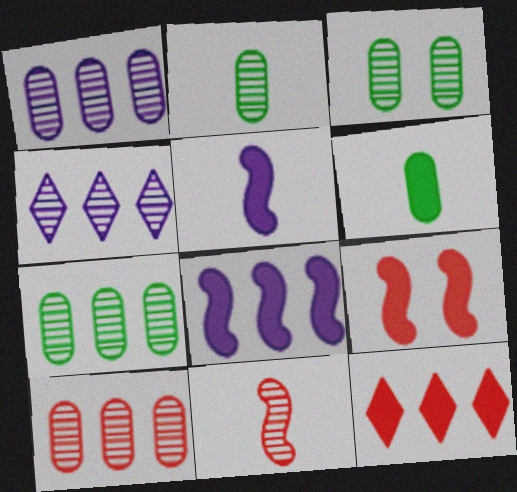[[1, 7, 10], 
[2, 3, 7], 
[3, 4, 11]]